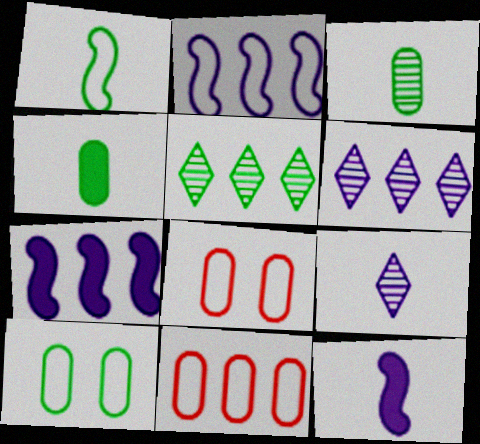[[5, 7, 11], 
[5, 8, 12]]